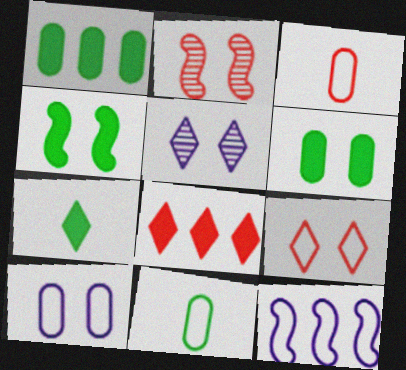[[1, 4, 7], 
[2, 3, 8], 
[9, 11, 12]]